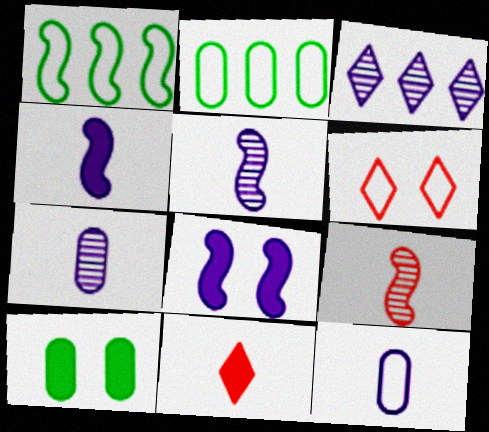[[1, 6, 12], 
[1, 8, 9], 
[3, 8, 12]]